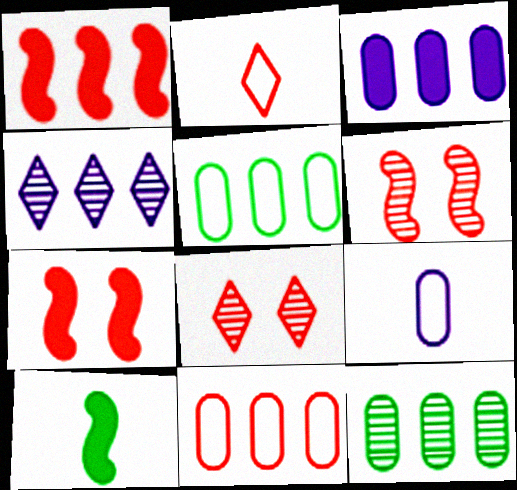[[1, 4, 5], 
[3, 11, 12]]